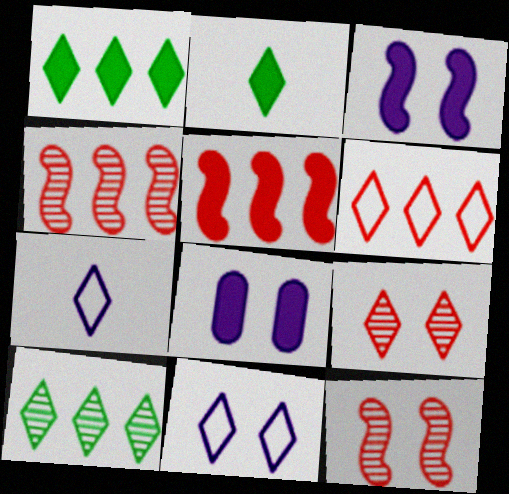[[1, 7, 9], 
[2, 5, 8]]